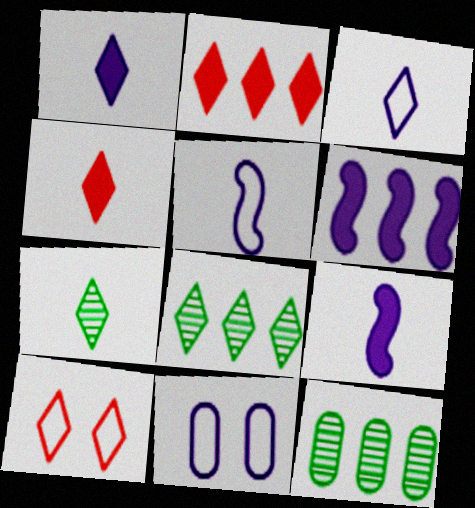[[1, 8, 10], 
[3, 4, 7], 
[9, 10, 12]]